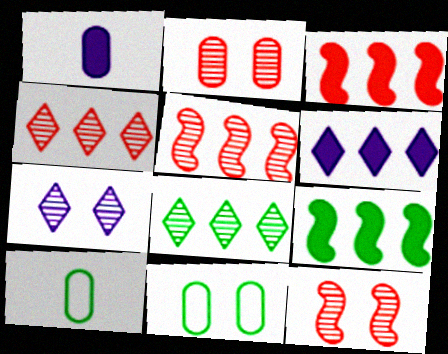[[3, 7, 10], 
[6, 10, 12]]